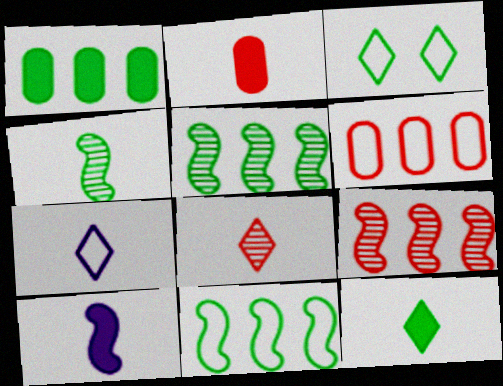[[1, 3, 4], 
[2, 4, 7], 
[2, 10, 12], 
[7, 8, 12]]